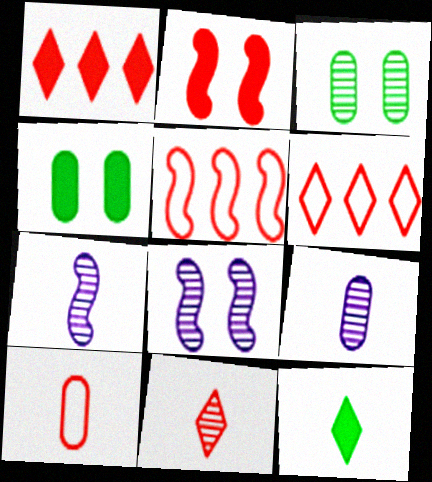[[4, 6, 7], 
[7, 10, 12]]